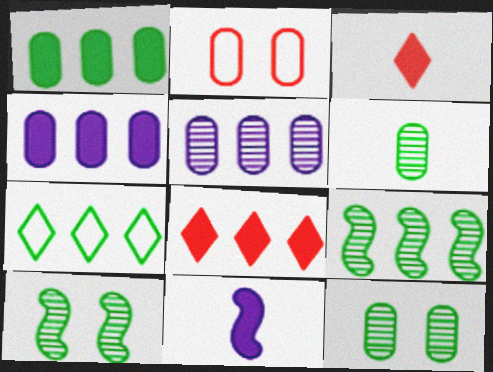[[1, 7, 9], 
[2, 4, 6]]